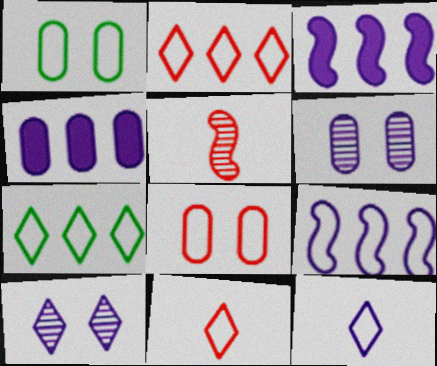[[1, 9, 11], 
[3, 6, 12]]